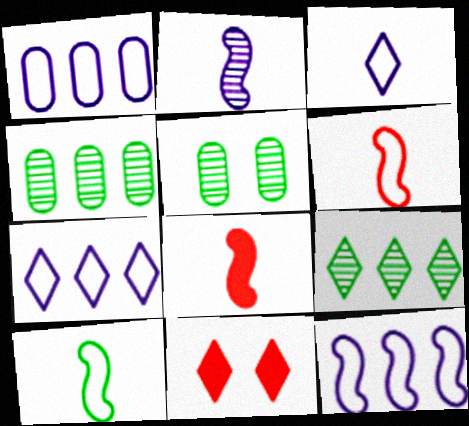[[1, 7, 12], 
[2, 8, 10], 
[3, 9, 11], 
[5, 7, 8]]